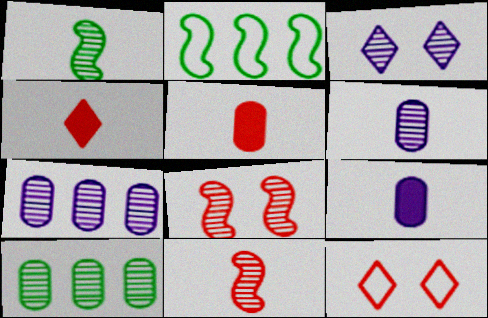[[2, 3, 5], 
[3, 10, 11]]